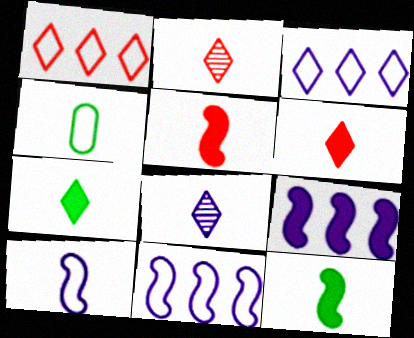[[4, 5, 8]]